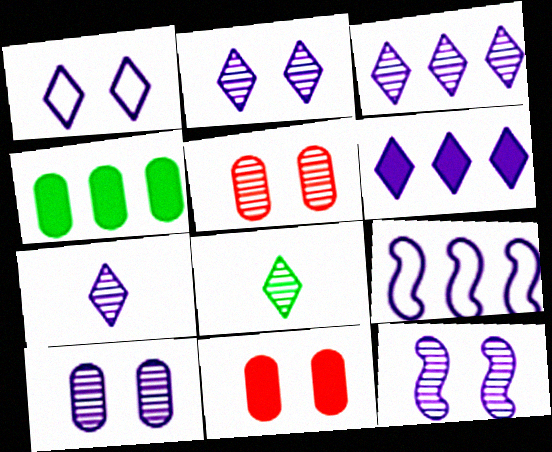[[1, 6, 7], 
[2, 3, 7], 
[2, 10, 12], 
[8, 9, 11]]